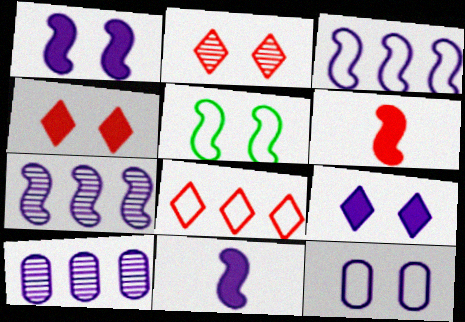[[5, 6, 7]]